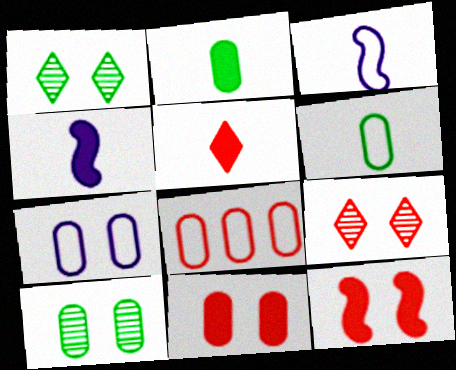[[1, 4, 8], 
[1, 7, 12], 
[2, 4, 5], 
[6, 7, 8], 
[7, 10, 11]]